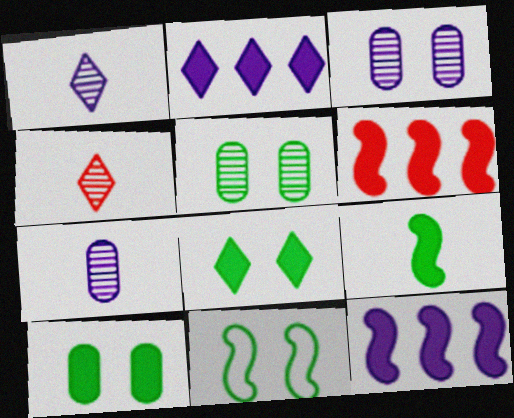[[5, 8, 11]]